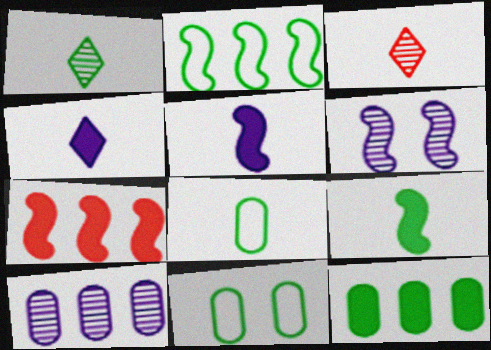[[1, 8, 9], 
[3, 5, 8]]